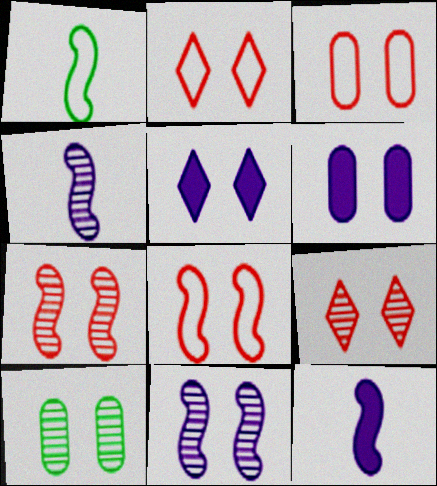[[2, 3, 8], 
[3, 6, 10], 
[5, 8, 10], 
[9, 10, 11]]